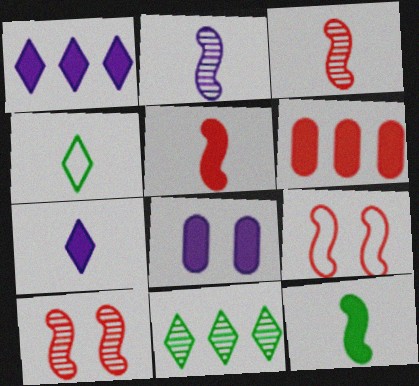[]